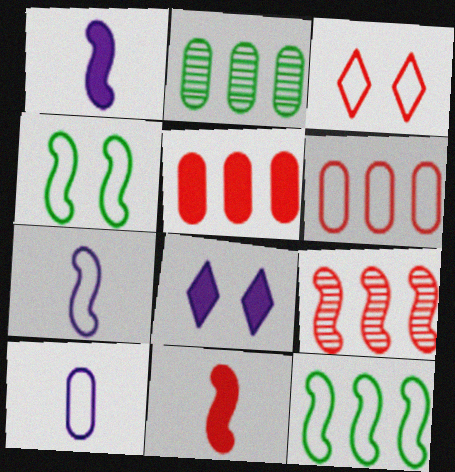[[1, 2, 3], 
[1, 4, 9], 
[3, 10, 12]]